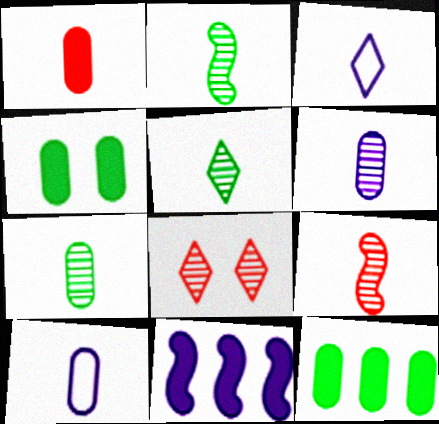[[1, 2, 3], 
[1, 7, 10], 
[2, 5, 7], 
[5, 6, 9]]